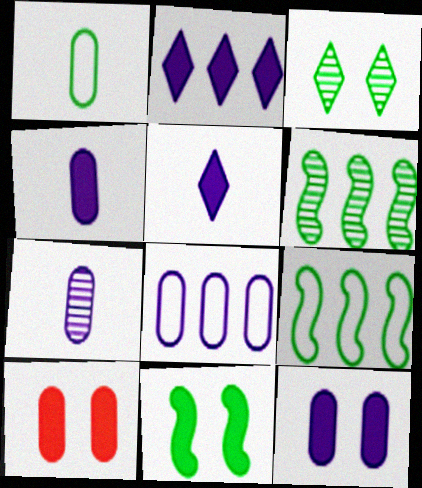[[7, 8, 12]]